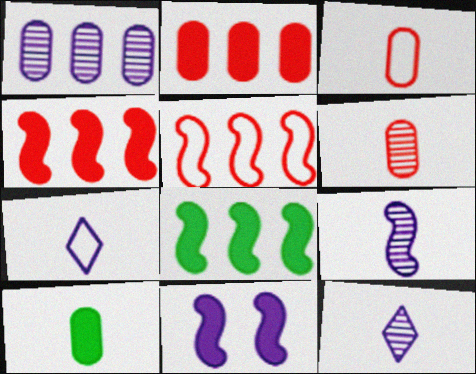[[1, 7, 11]]